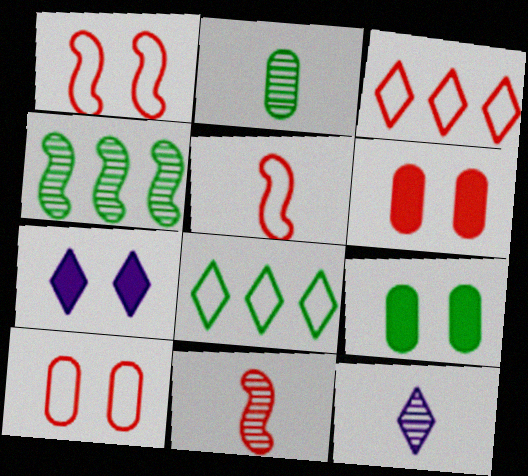[[2, 11, 12], 
[3, 5, 10], 
[3, 6, 11]]